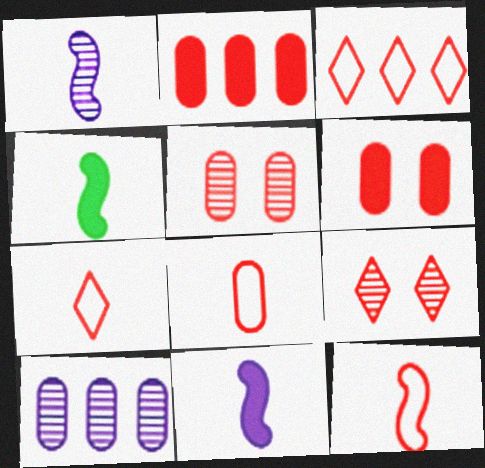[[1, 4, 12], 
[2, 5, 8], 
[2, 9, 12], 
[7, 8, 12]]